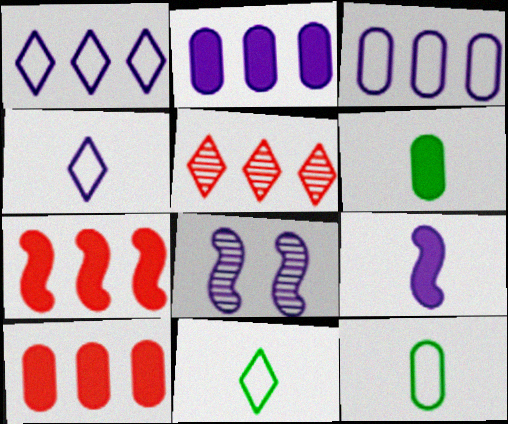[[2, 4, 8], 
[8, 10, 11]]